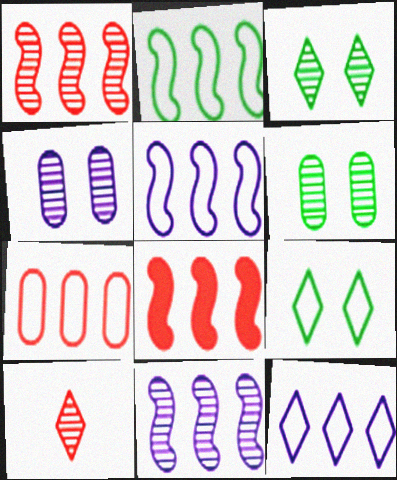[[2, 7, 12], 
[2, 8, 11], 
[6, 10, 11]]